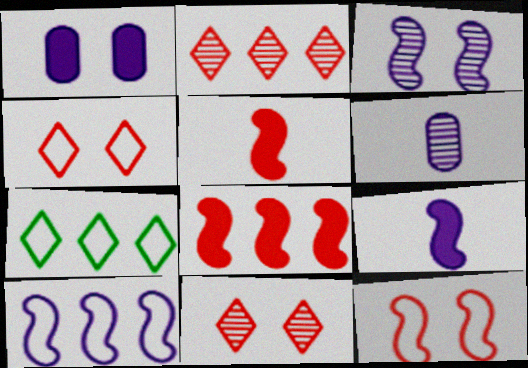[[3, 9, 10]]